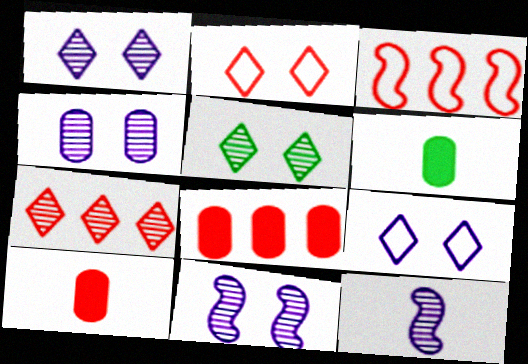[[1, 3, 6], 
[1, 4, 11], 
[3, 7, 8]]